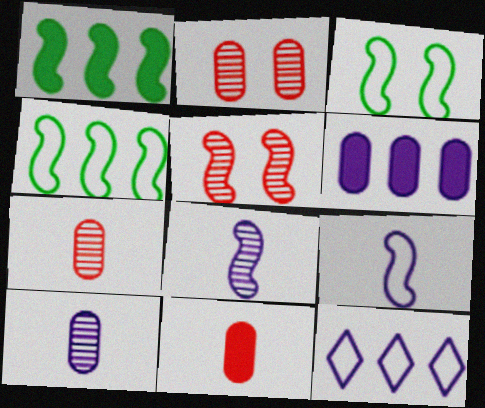[[1, 5, 9]]